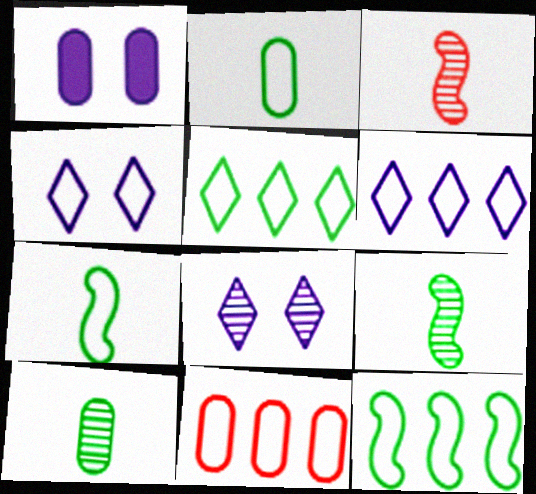[[1, 3, 5], 
[1, 10, 11], 
[4, 7, 11], 
[6, 11, 12]]